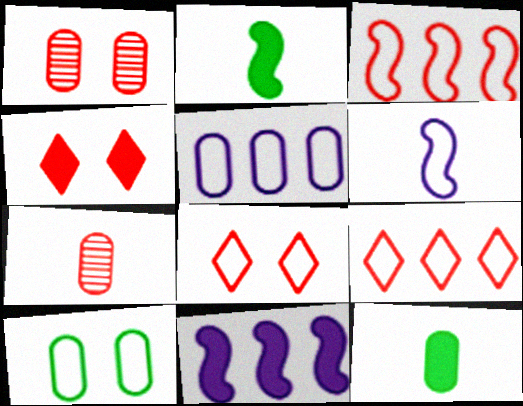[[1, 5, 12], 
[3, 4, 7], 
[4, 11, 12], 
[6, 9, 10]]